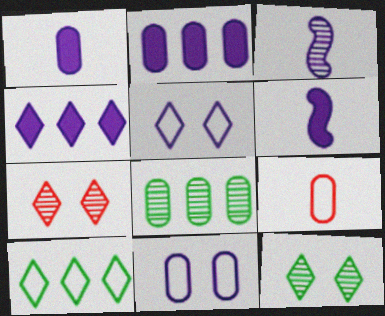[[2, 3, 5], 
[3, 4, 11], 
[3, 7, 8]]